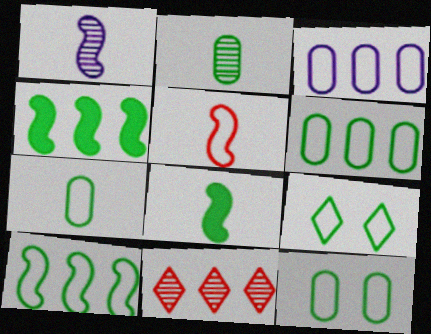[[1, 5, 8], 
[2, 4, 9], 
[3, 4, 11], 
[3, 5, 9], 
[6, 7, 12], 
[7, 9, 10]]